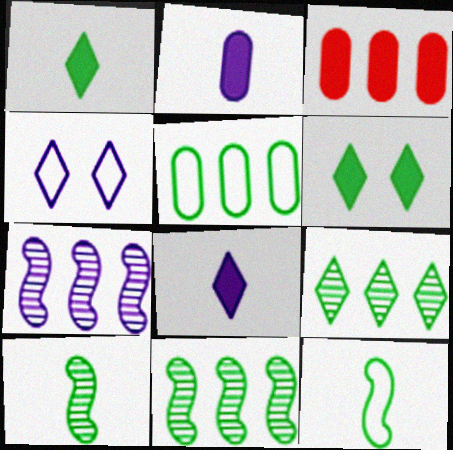[[2, 4, 7], 
[3, 4, 10], 
[5, 6, 10]]